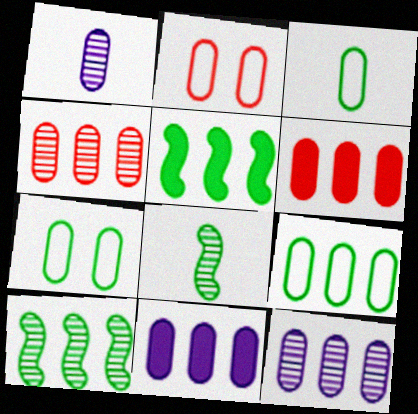[[1, 6, 7], 
[3, 7, 9], 
[4, 9, 11], 
[6, 9, 12]]